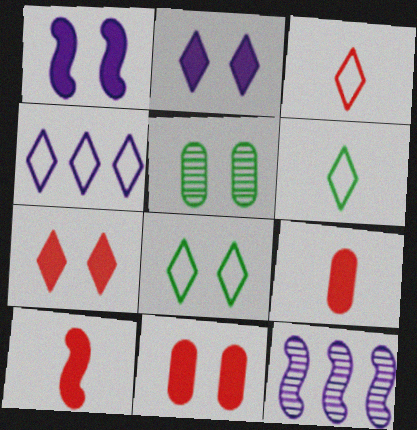[[3, 4, 8], 
[4, 5, 10], 
[6, 11, 12], 
[8, 9, 12]]